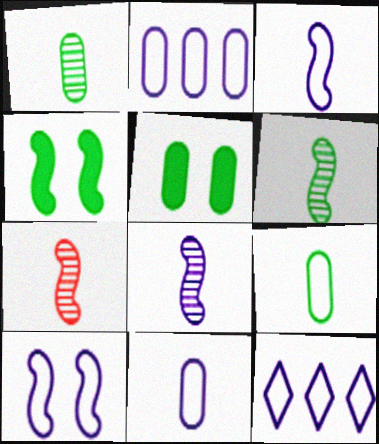[[5, 7, 12], 
[6, 7, 8], 
[10, 11, 12]]